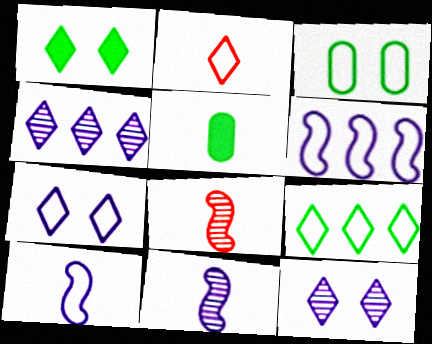[[1, 2, 4], 
[2, 3, 6], 
[2, 5, 11], 
[2, 7, 9]]